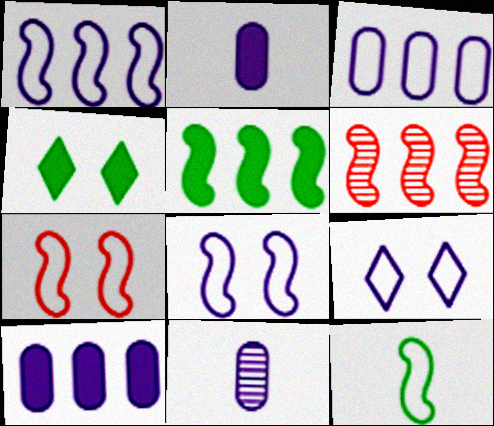[[1, 5, 6], 
[1, 7, 12]]